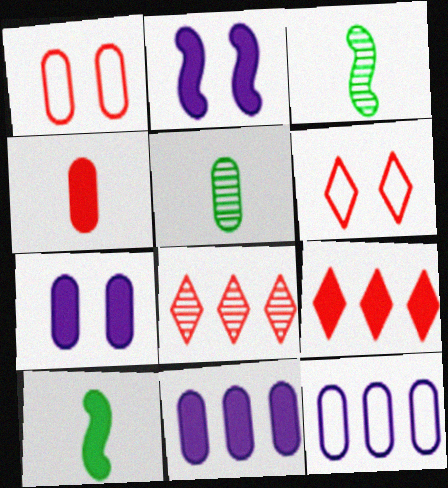[[1, 5, 11], 
[3, 6, 11], 
[7, 9, 10]]